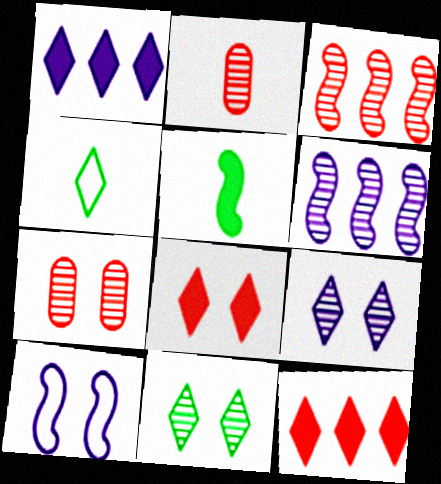[[2, 6, 11], 
[3, 5, 10], 
[4, 9, 12]]